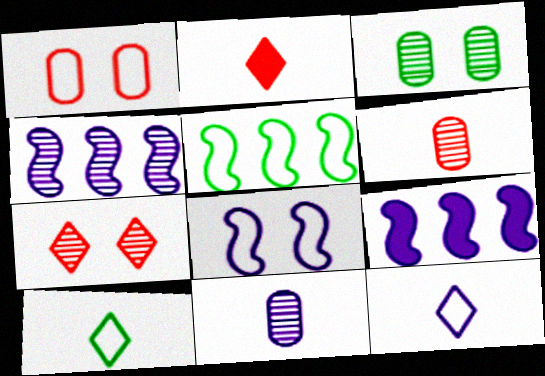[[1, 5, 12]]